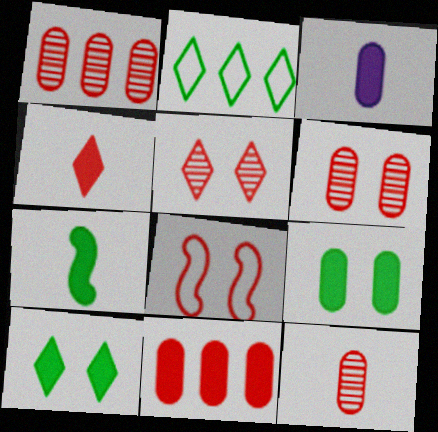[[1, 4, 8], 
[1, 6, 12], 
[3, 4, 7], 
[3, 9, 11]]